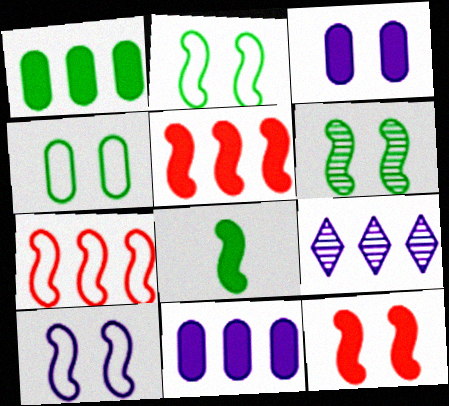[[1, 7, 9], 
[6, 10, 12]]